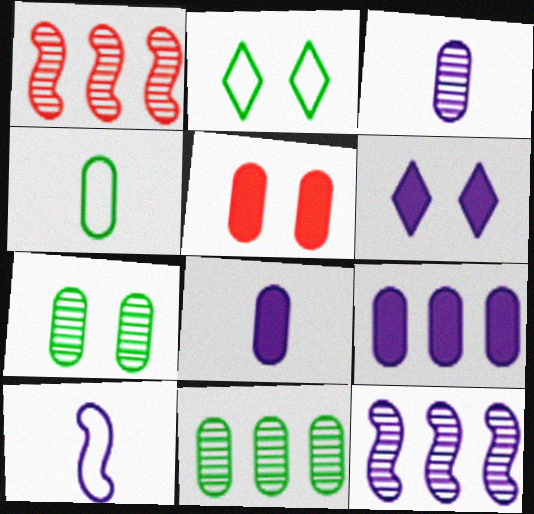[[1, 2, 8], 
[1, 4, 6]]